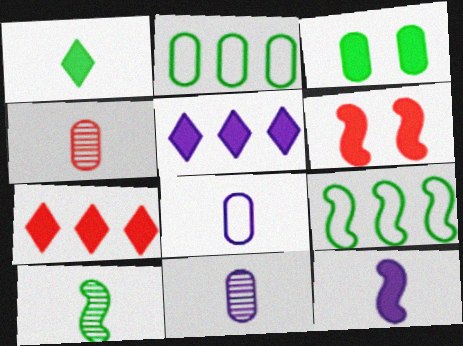[[3, 7, 12]]